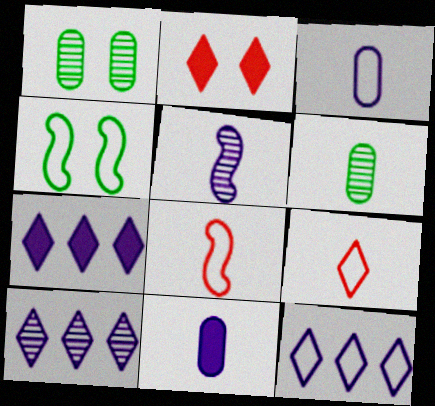[[1, 7, 8], 
[7, 10, 12]]